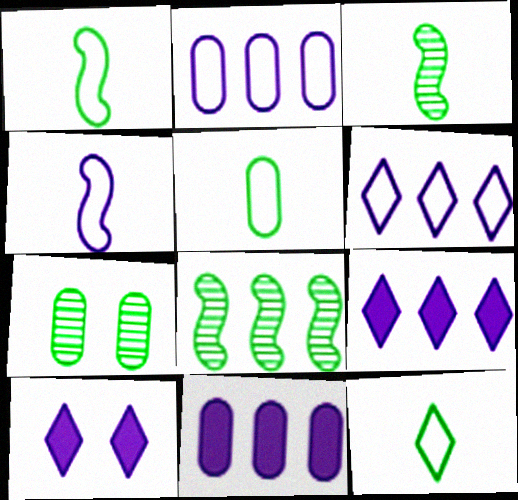[[1, 5, 12]]